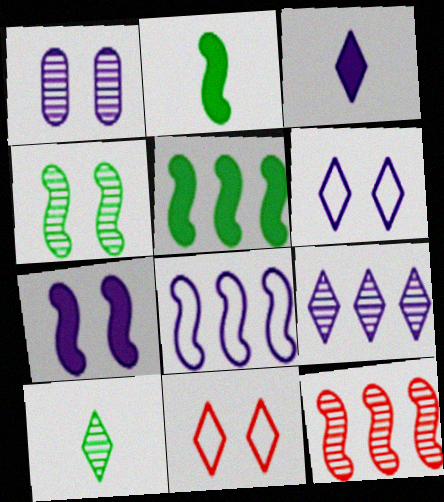[[1, 3, 8], 
[1, 6, 7], 
[1, 10, 12], 
[3, 6, 9], 
[5, 8, 12]]